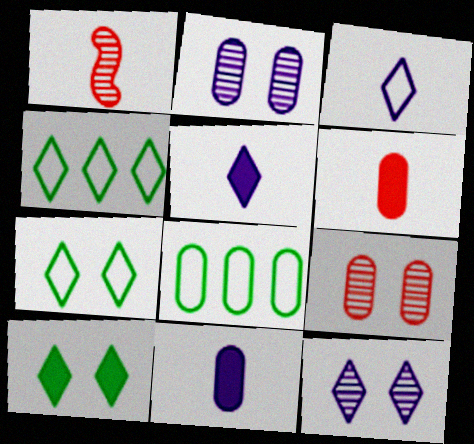[[2, 6, 8], 
[8, 9, 11]]